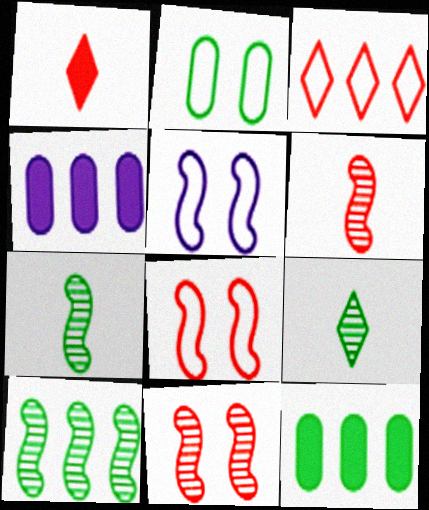[[3, 4, 10], 
[4, 8, 9]]